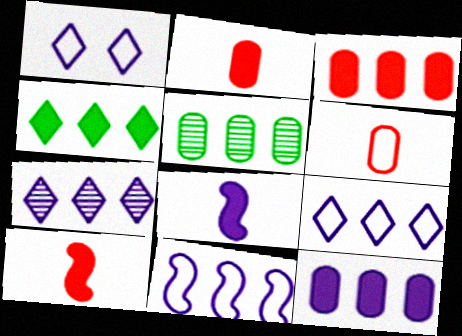[[1, 5, 10], 
[7, 11, 12]]